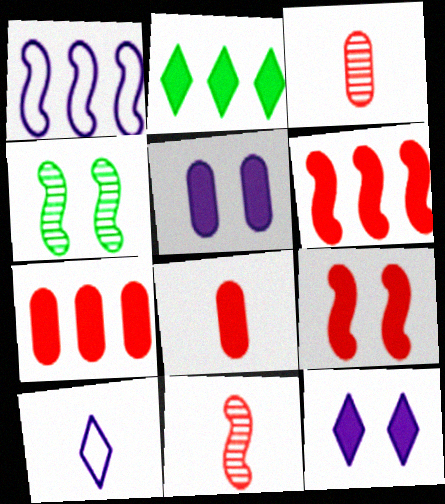[[4, 7, 10]]